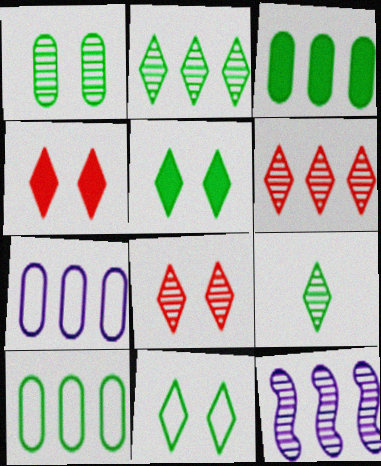[]